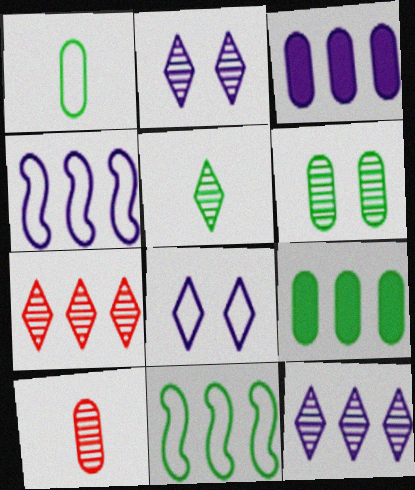[[1, 6, 9], 
[2, 5, 7], 
[3, 4, 12], 
[3, 7, 11], 
[4, 7, 9]]